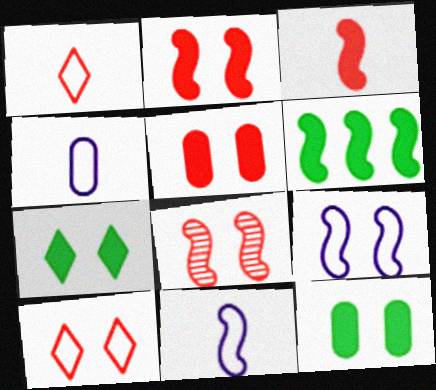[[5, 8, 10], 
[6, 8, 11]]